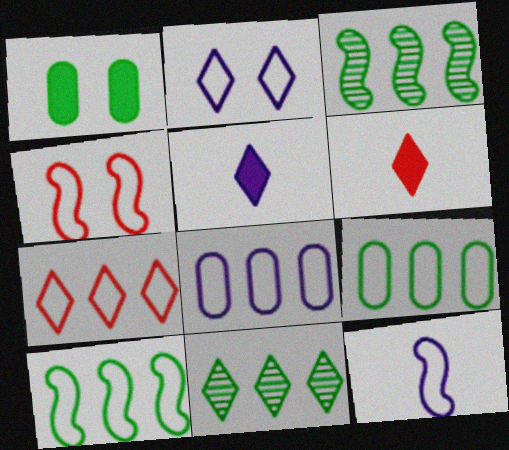[[2, 6, 11], 
[2, 8, 12], 
[4, 10, 12], 
[7, 8, 10]]